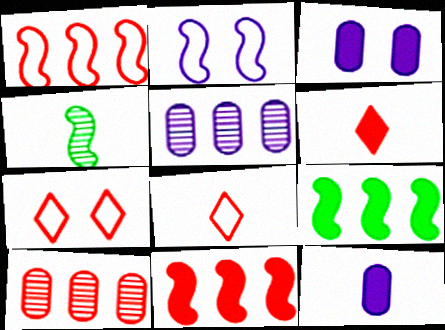[[2, 4, 11], 
[3, 6, 9], 
[4, 8, 12]]